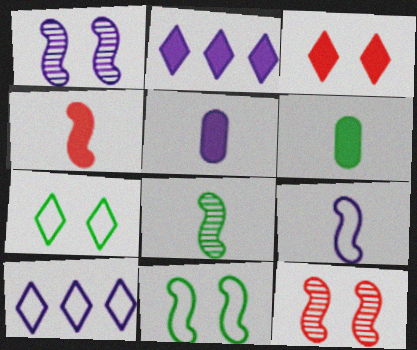[[1, 5, 10], 
[4, 8, 9], 
[6, 10, 12]]